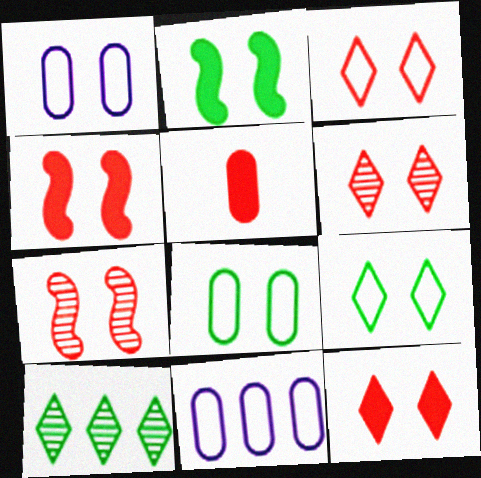[[1, 2, 6], 
[3, 6, 12]]